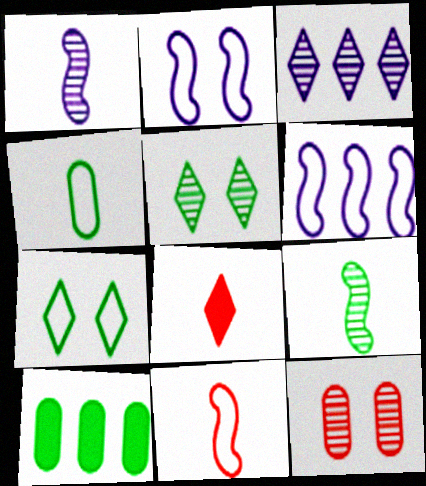[[1, 4, 8], 
[3, 7, 8], 
[3, 9, 12], 
[7, 9, 10]]